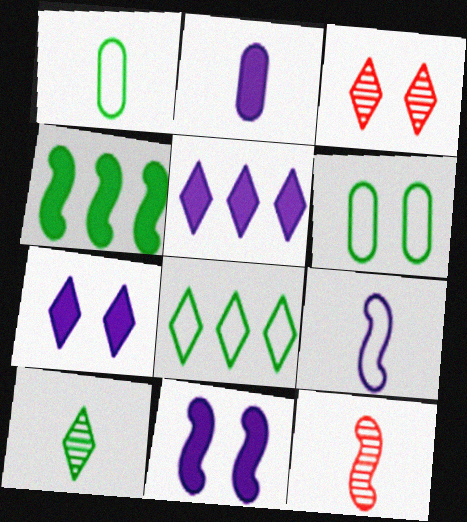[[2, 5, 11], 
[3, 6, 11], 
[4, 6, 10], 
[5, 6, 12]]